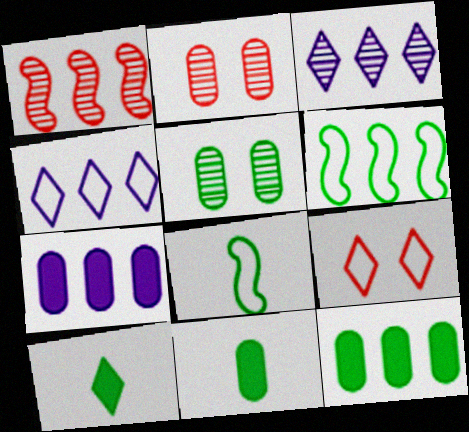[[1, 4, 12], 
[3, 9, 10], 
[5, 6, 10]]